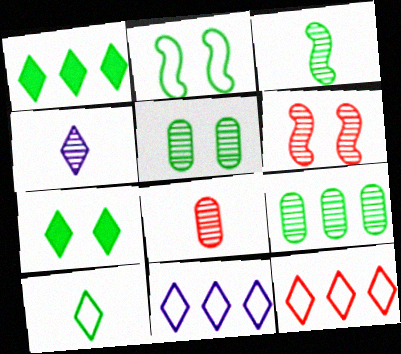[[2, 5, 7], 
[3, 4, 8], 
[4, 6, 9], 
[4, 7, 12]]